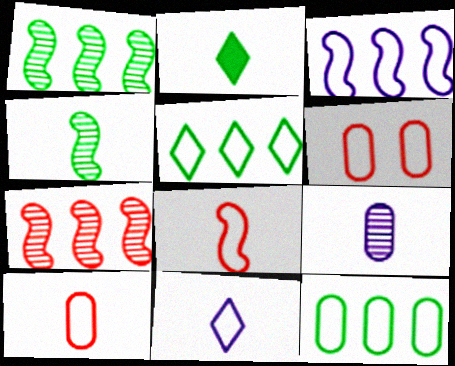[[2, 8, 9]]